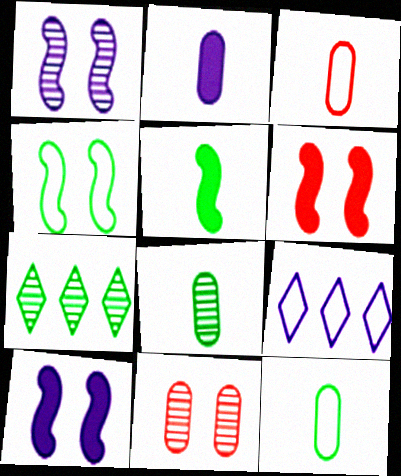[[1, 2, 9], 
[1, 4, 6], 
[2, 3, 8], 
[3, 4, 9], 
[3, 7, 10], 
[5, 9, 11], 
[6, 8, 9]]